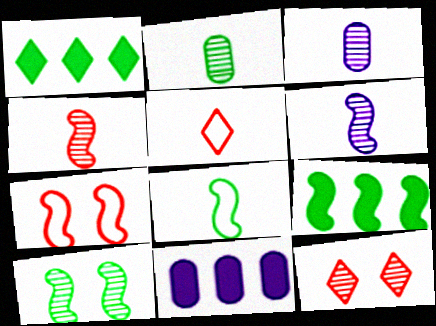[[1, 3, 7], 
[5, 10, 11], 
[6, 7, 9], 
[8, 9, 10], 
[8, 11, 12]]